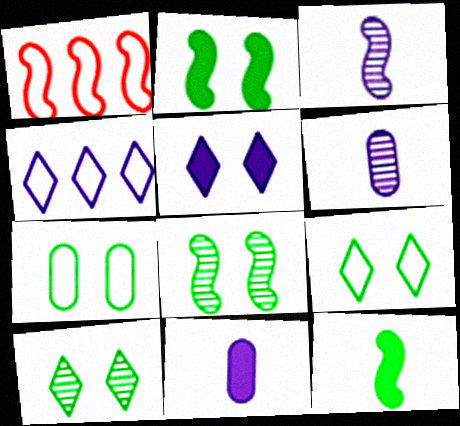[[1, 2, 3], 
[1, 10, 11], 
[2, 7, 10]]